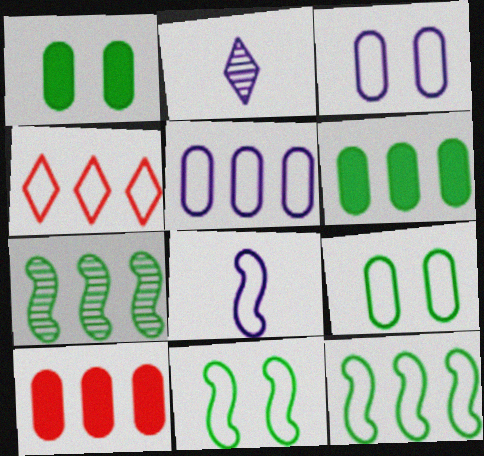[[2, 10, 11], 
[4, 5, 12], 
[4, 8, 9]]